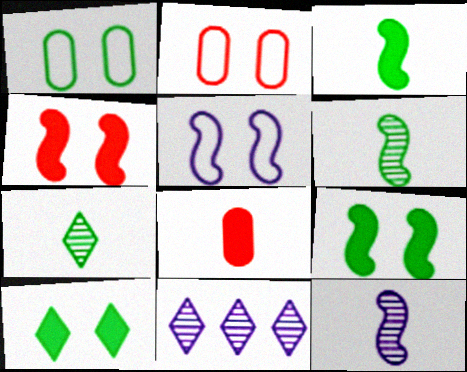[[2, 3, 11]]